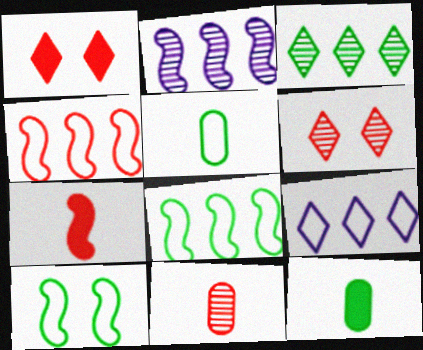[[1, 2, 5], 
[1, 4, 11], 
[2, 7, 10], 
[3, 10, 12]]